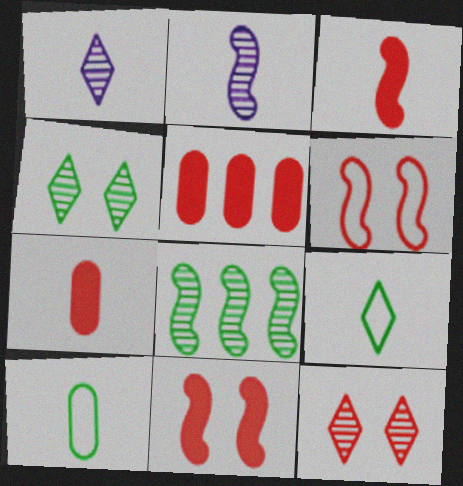[[1, 3, 10], 
[2, 7, 9]]